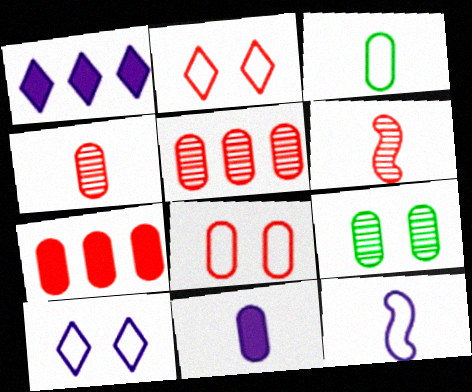[[2, 6, 7], 
[3, 4, 11], 
[4, 7, 8]]